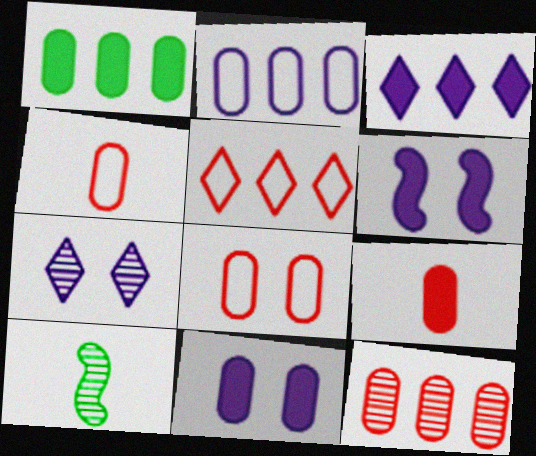[[1, 2, 12], 
[1, 9, 11], 
[3, 8, 10], 
[5, 10, 11], 
[7, 10, 12], 
[8, 9, 12]]